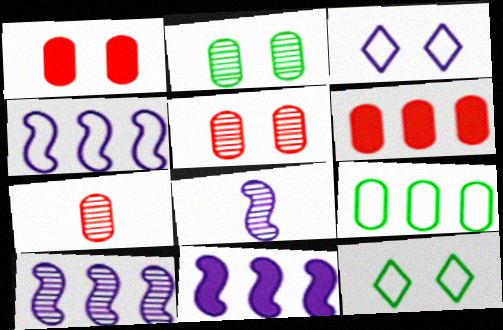[[4, 10, 11], 
[6, 8, 12], 
[7, 11, 12]]